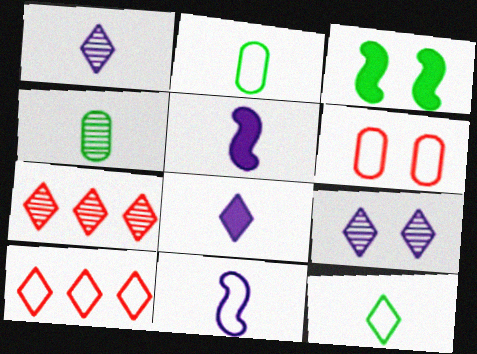[[3, 6, 9]]